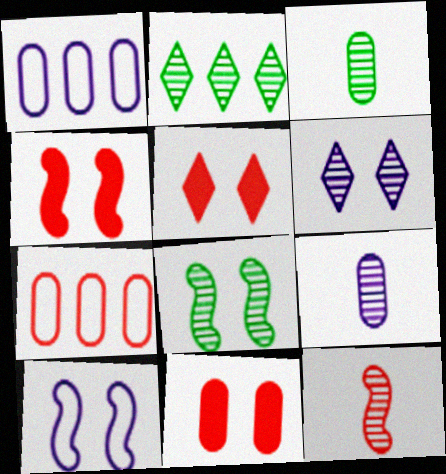[[1, 3, 11], 
[2, 3, 8], 
[4, 5, 11], 
[4, 8, 10], 
[5, 7, 12]]